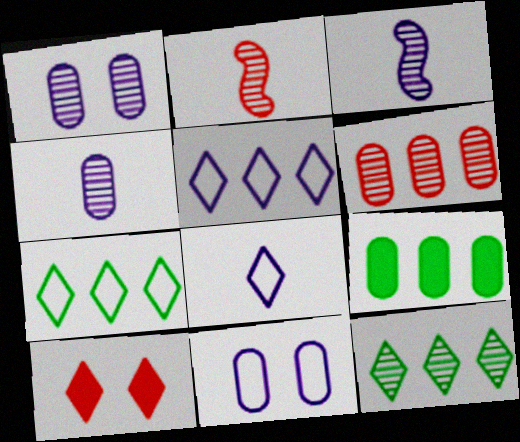[[1, 2, 12], 
[8, 10, 12]]